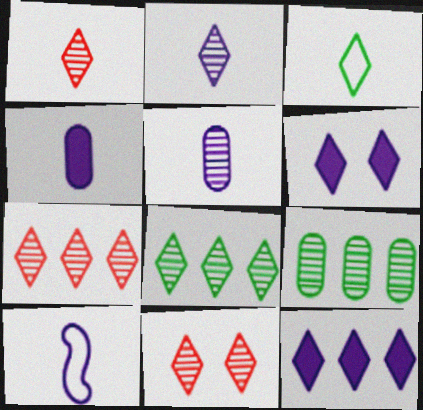[[1, 7, 11], 
[2, 4, 10], 
[2, 8, 11], 
[3, 6, 7], 
[3, 11, 12]]